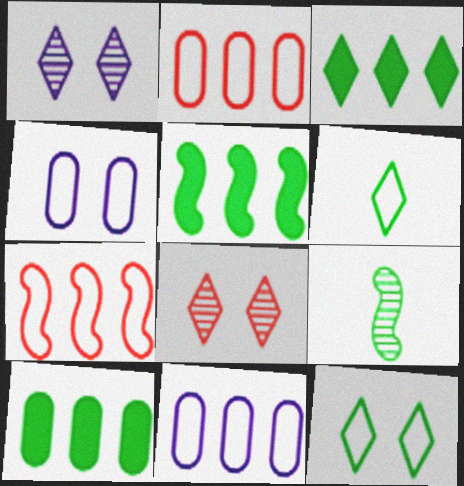[[3, 5, 10], 
[4, 6, 7], 
[9, 10, 12]]